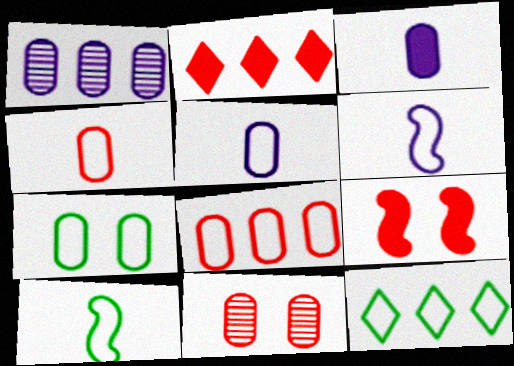[[5, 7, 8], 
[7, 10, 12]]